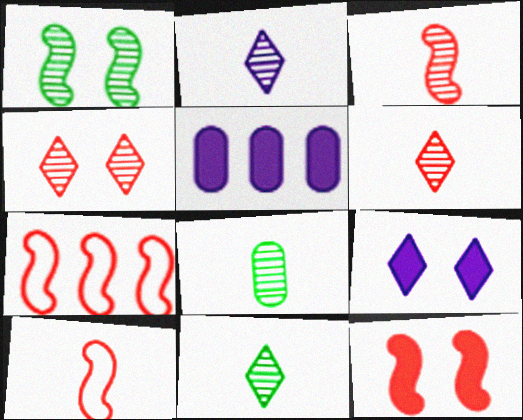[[2, 3, 8], 
[2, 6, 11], 
[3, 7, 12], 
[7, 8, 9]]